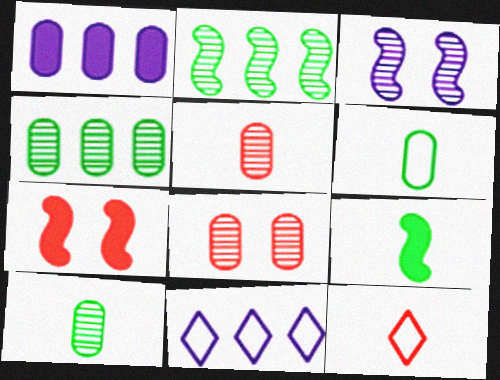[[1, 6, 8], 
[7, 10, 11], 
[8, 9, 11]]